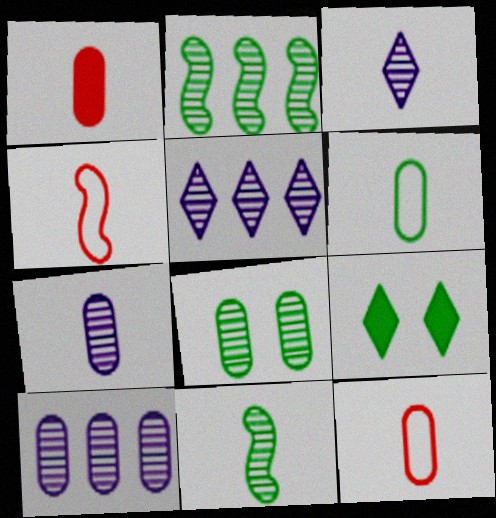[[1, 6, 7], 
[2, 6, 9], 
[4, 9, 10]]